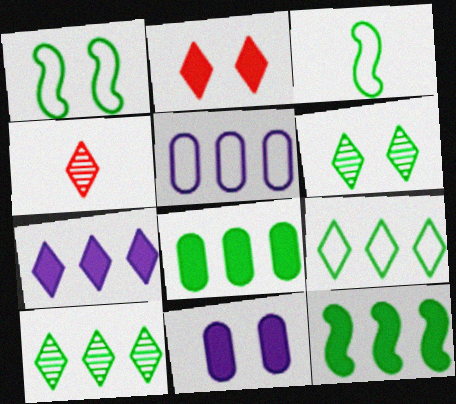[[3, 6, 8]]